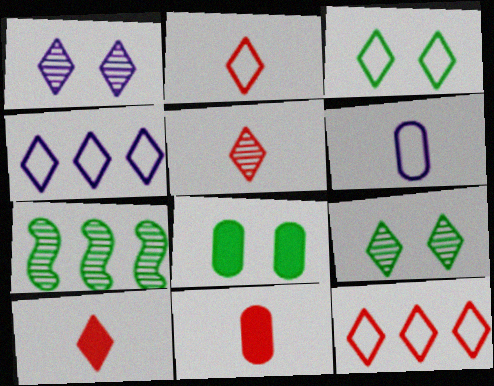[[2, 3, 4], 
[2, 5, 10], 
[4, 9, 10]]